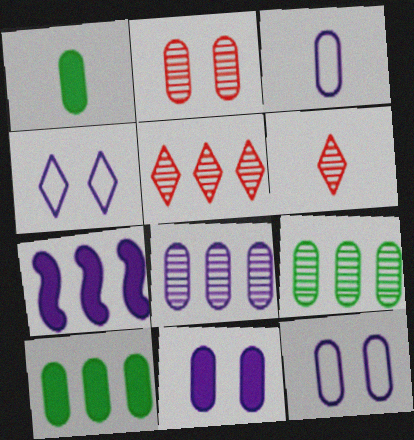[[2, 3, 10], 
[3, 8, 11]]